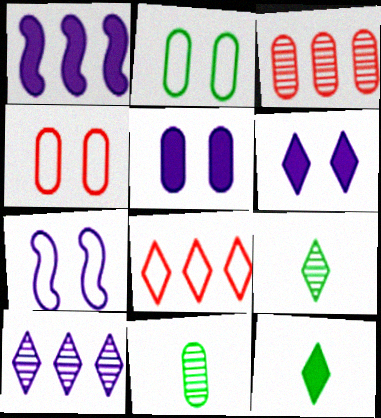[[1, 4, 9], 
[3, 7, 12], 
[6, 8, 9]]